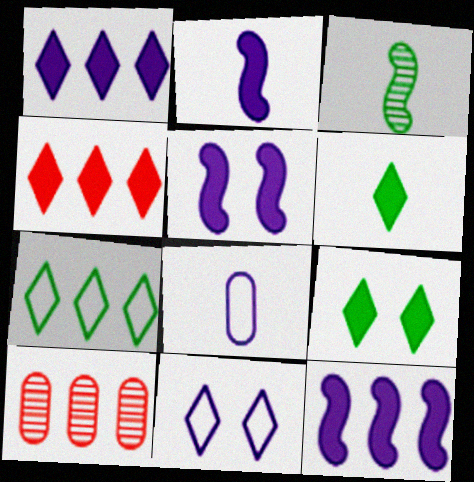[[2, 5, 12], 
[7, 10, 12]]